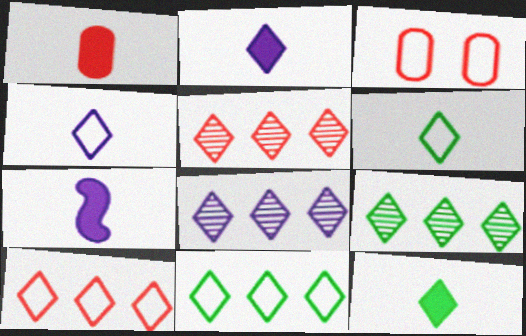[[1, 7, 12], 
[3, 7, 9], 
[5, 8, 9]]